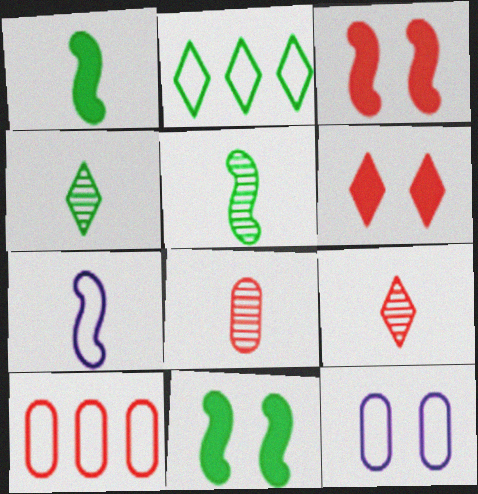[[3, 9, 10]]